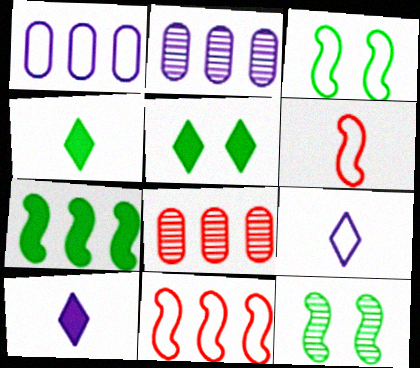[[2, 5, 6], 
[3, 8, 10]]